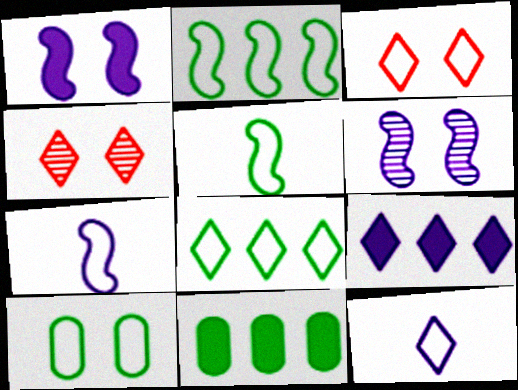[[1, 4, 10], 
[3, 8, 12], 
[4, 7, 11], 
[5, 8, 10]]